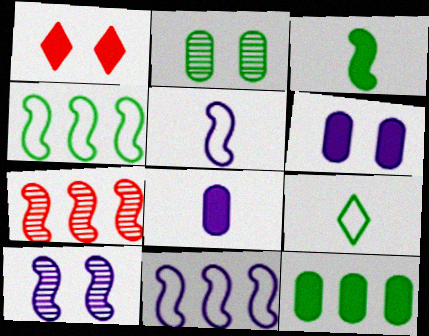[[6, 7, 9]]